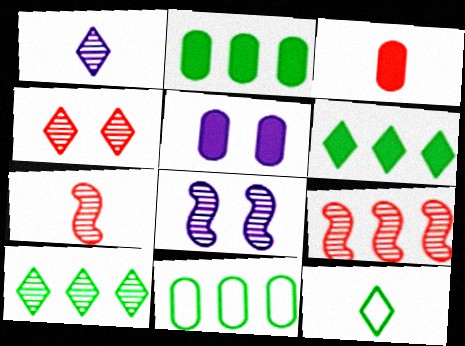[[1, 4, 10], 
[2, 3, 5], 
[5, 9, 12]]